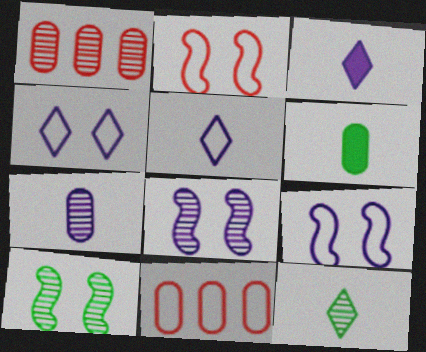[[1, 8, 12], 
[3, 10, 11]]